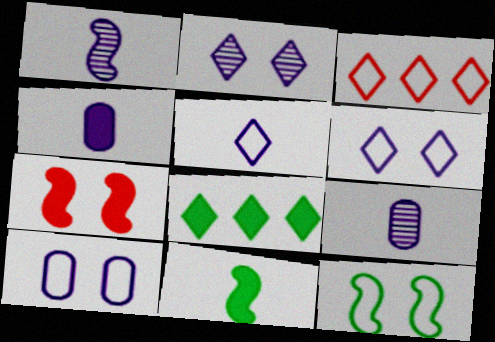[[1, 4, 5], 
[4, 7, 8]]